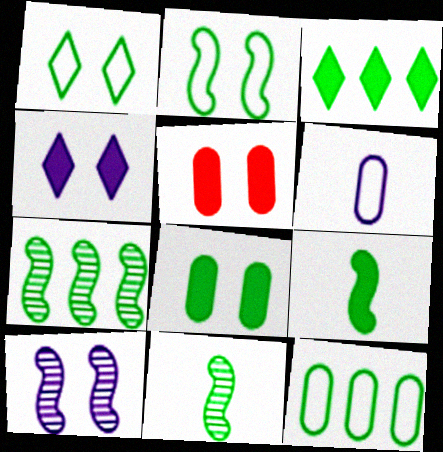[[1, 5, 10], 
[2, 7, 9], 
[3, 7, 12], 
[3, 8, 9]]